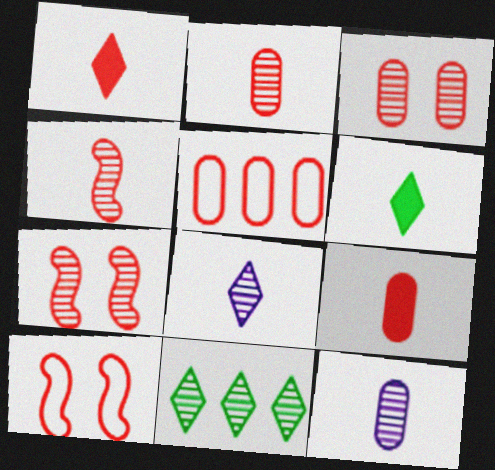[[1, 5, 7], 
[3, 5, 9], 
[7, 11, 12]]